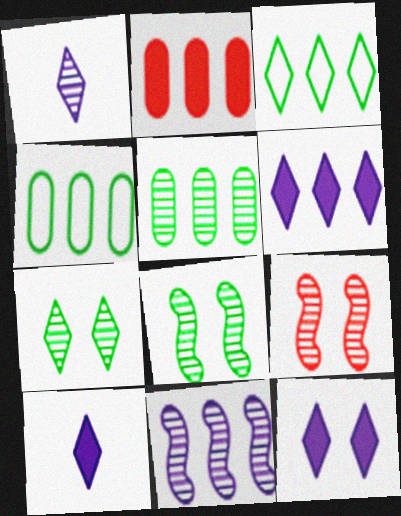[[1, 5, 9], 
[2, 3, 11], 
[4, 9, 10], 
[6, 10, 12]]